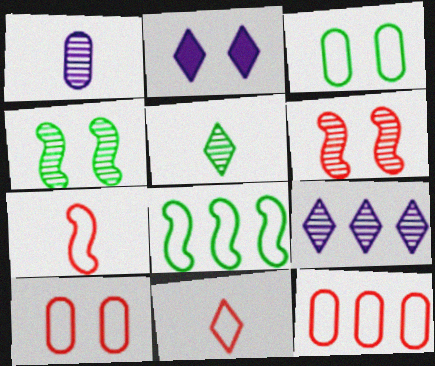[[2, 3, 6], 
[2, 4, 10]]